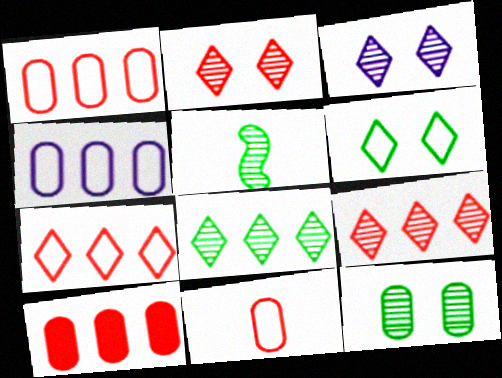[[5, 8, 12]]